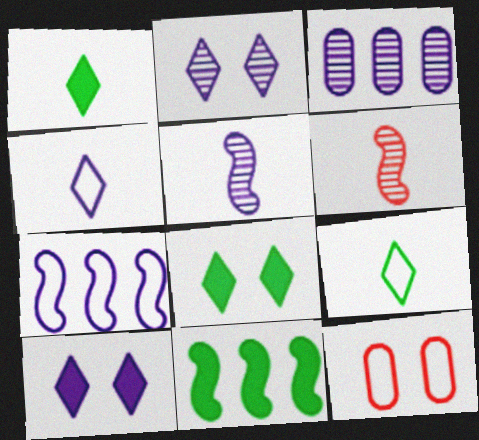[[2, 3, 5], 
[7, 9, 12]]